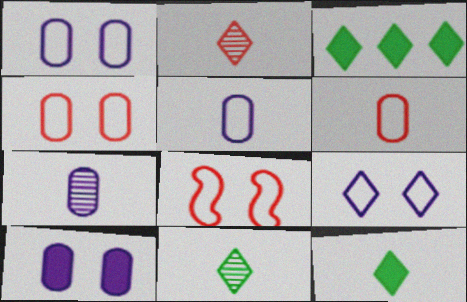[[2, 3, 9], 
[3, 7, 8]]